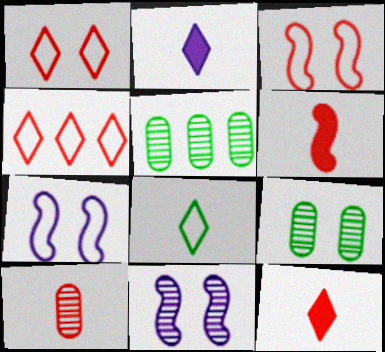[[2, 3, 5], 
[5, 7, 12]]